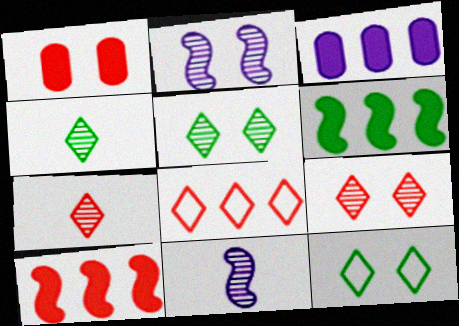[[1, 2, 12]]